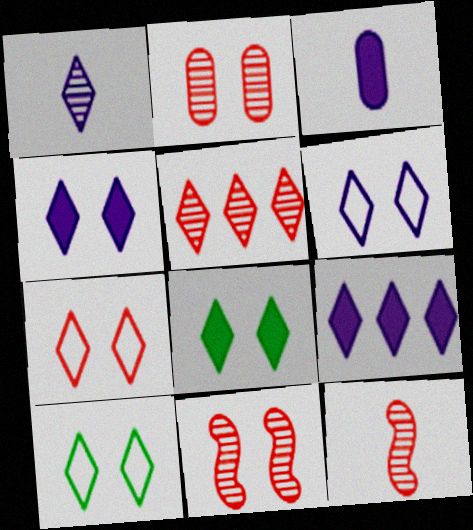[[1, 6, 9], 
[2, 5, 12], 
[6, 7, 10]]